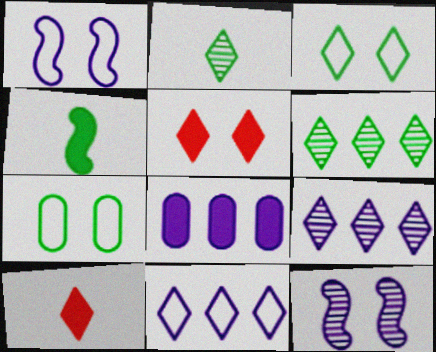[[2, 5, 11], 
[3, 9, 10], 
[4, 5, 8], 
[4, 6, 7], 
[5, 7, 12]]